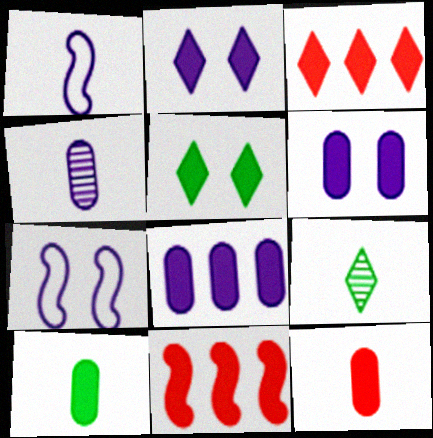[[1, 9, 12], 
[2, 10, 11]]